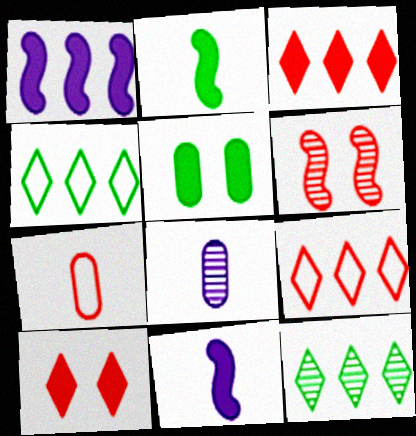[[3, 5, 11], 
[3, 6, 7], 
[6, 8, 12]]